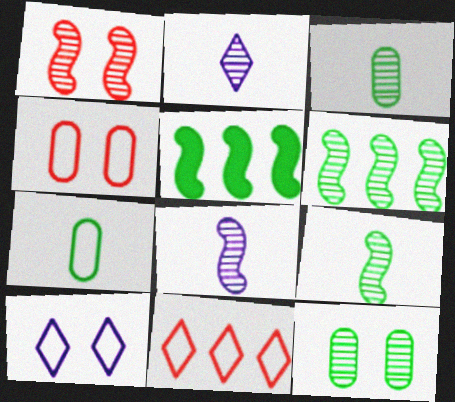[[1, 6, 8], 
[2, 4, 5]]